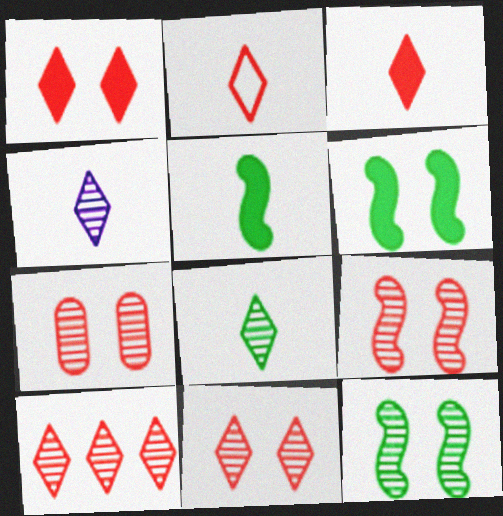[[1, 2, 10], 
[7, 9, 11]]